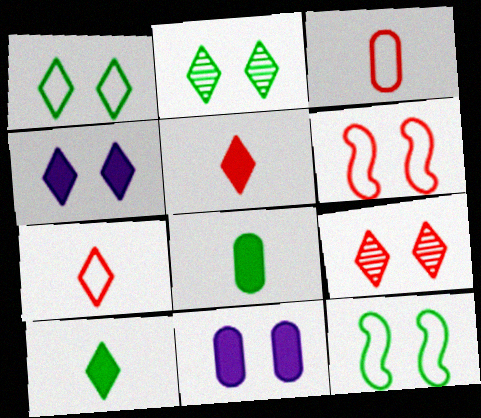[[1, 4, 9], 
[2, 6, 11], 
[9, 11, 12]]